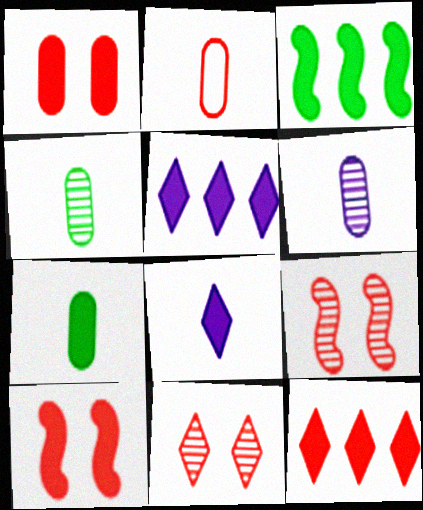[[1, 3, 8], 
[2, 6, 7], 
[2, 9, 12], 
[5, 7, 10]]